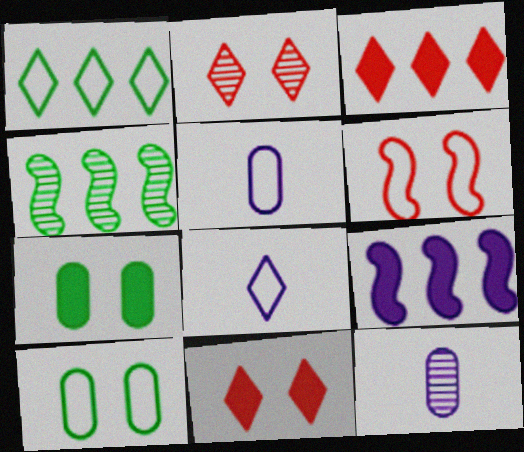[[1, 5, 6], 
[2, 4, 12], 
[4, 5, 11]]